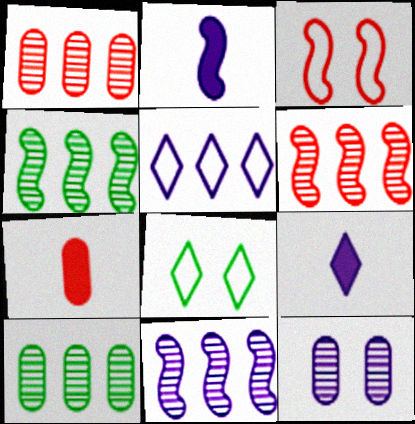[[1, 2, 8], 
[2, 3, 4], 
[2, 5, 12], 
[3, 9, 10], 
[4, 6, 11], 
[7, 8, 11]]